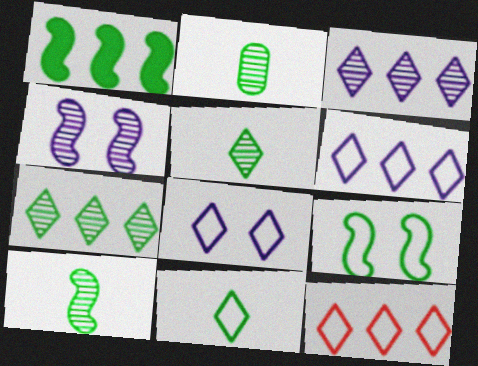[[1, 9, 10], 
[2, 5, 10], 
[8, 11, 12]]